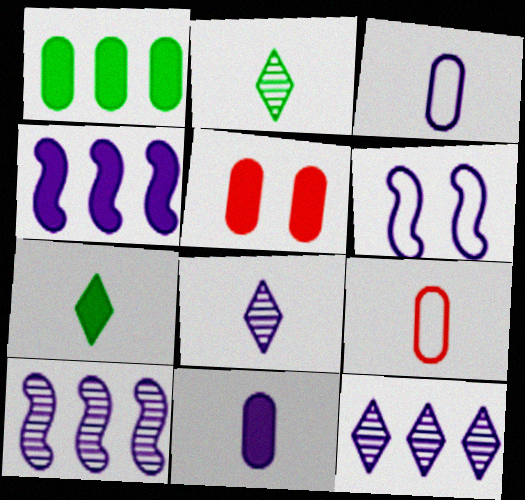[[1, 5, 11], 
[4, 5, 7], 
[6, 11, 12]]